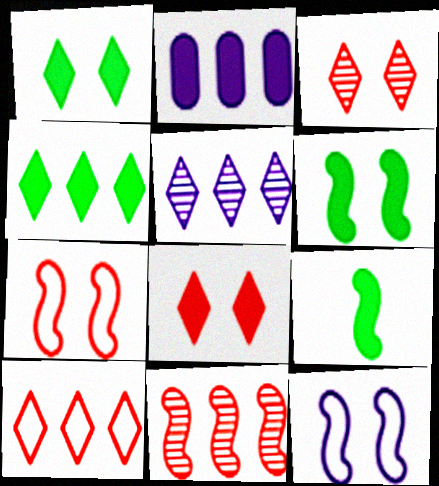[[2, 8, 9], 
[4, 5, 10], 
[9, 11, 12]]